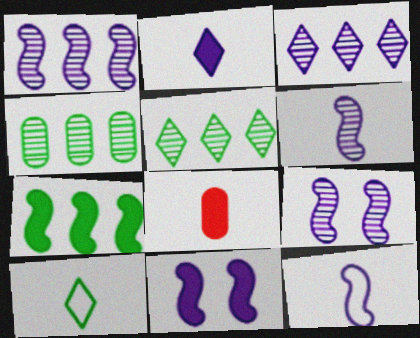[[1, 6, 9], 
[1, 11, 12], 
[6, 8, 10]]